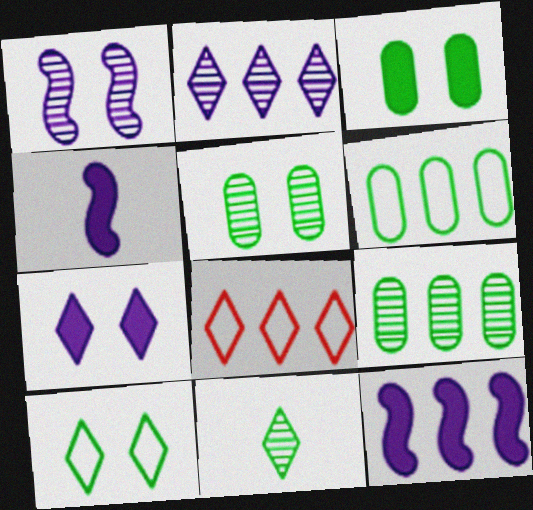[[4, 5, 8], 
[7, 8, 11], 
[8, 9, 12]]